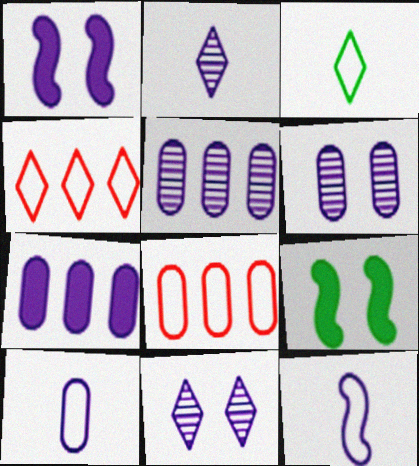[[2, 8, 9], 
[6, 7, 10], 
[7, 11, 12]]